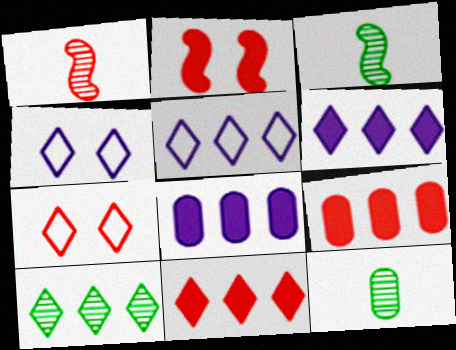[[1, 7, 9], 
[2, 5, 12], 
[3, 4, 9], 
[3, 7, 8], 
[5, 10, 11]]